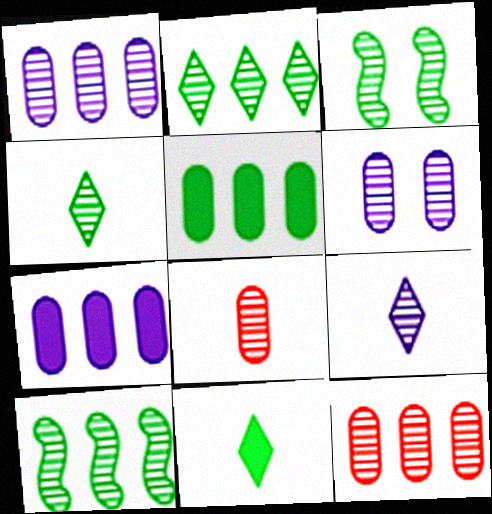[[3, 9, 12]]